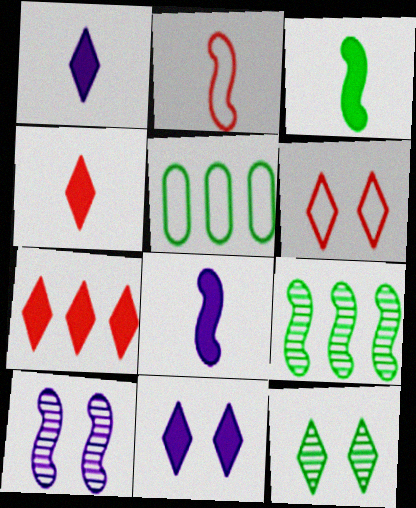[[3, 5, 12], 
[4, 5, 10], 
[6, 11, 12]]